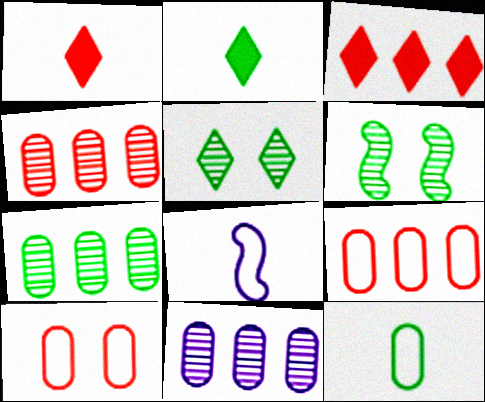[[4, 7, 11]]